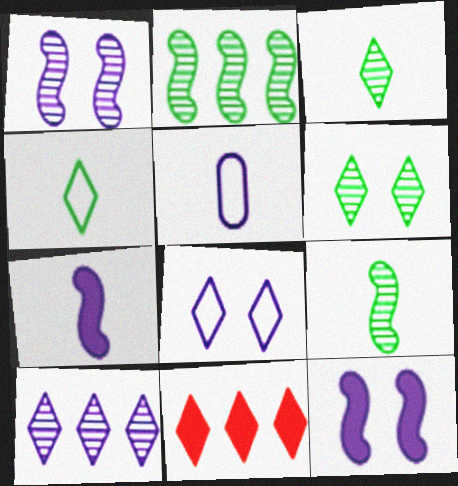[[3, 8, 11], 
[5, 10, 12]]